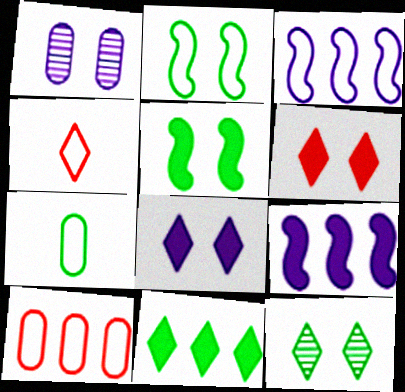[[1, 2, 6]]